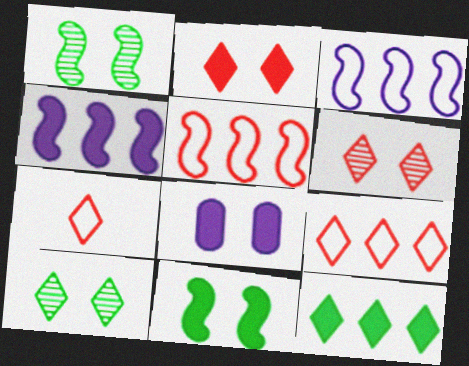[[2, 8, 11]]